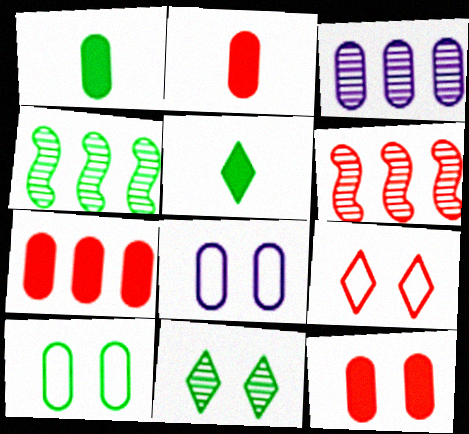[[2, 3, 10], 
[2, 6, 9], 
[2, 7, 12], 
[4, 5, 10], 
[5, 6, 8]]